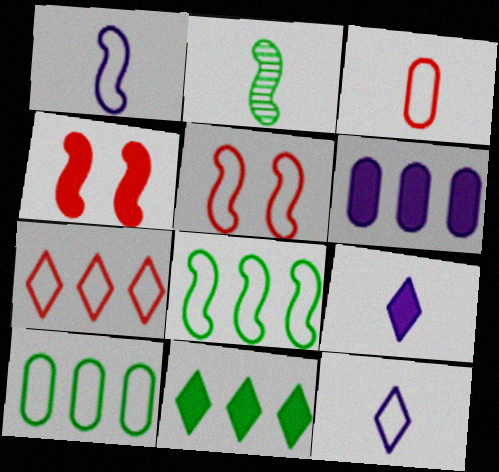[[1, 5, 8], 
[2, 3, 9], 
[3, 5, 7], 
[5, 10, 12]]